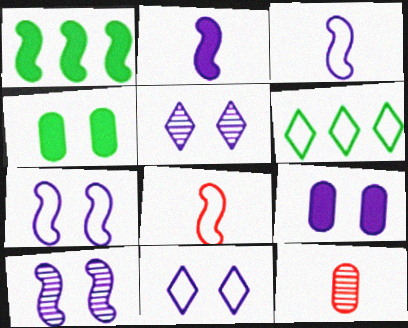[[1, 8, 10], 
[1, 11, 12], 
[5, 7, 9], 
[9, 10, 11]]